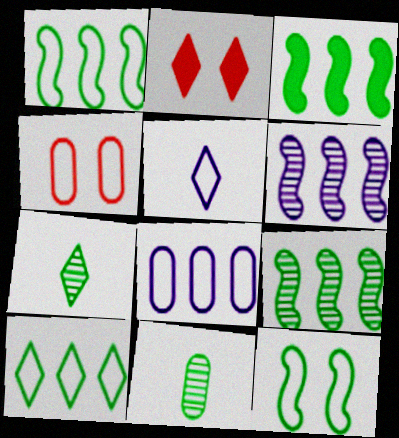[[1, 3, 9], 
[1, 4, 5]]